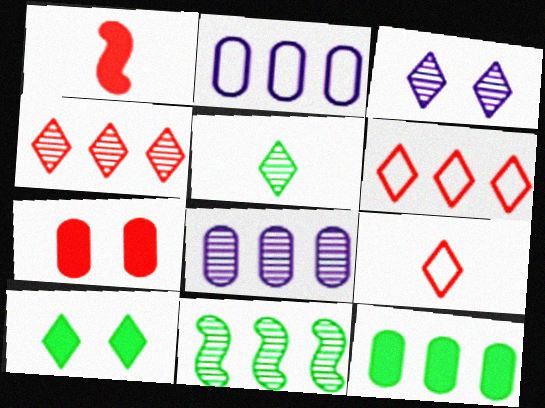[[3, 4, 5], 
[4, 8, 11]]